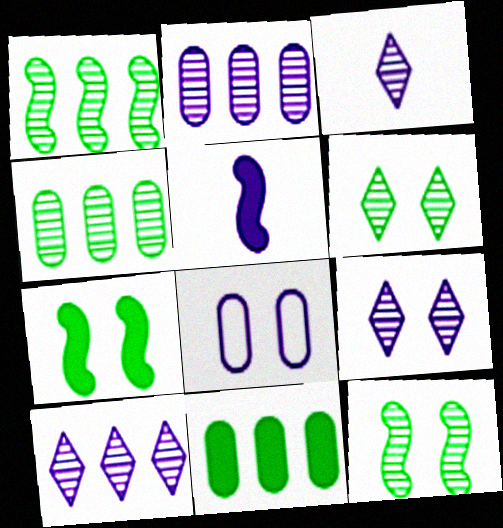[[3, 9, 10], 
[5, 8, 10]]